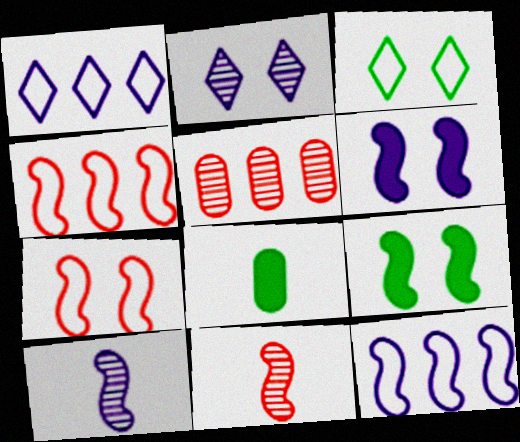[[2, 4, 8], 
[4, 9, 10], 
[6, 10, 12], 
[9, 11, 12]]